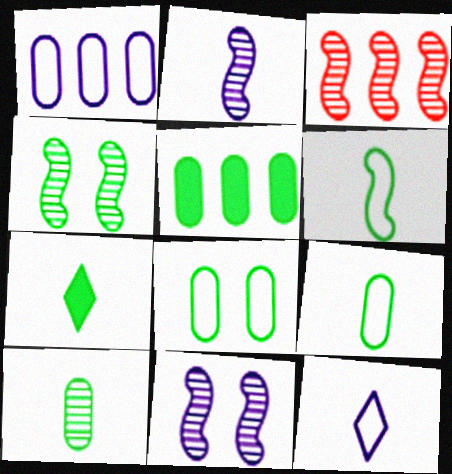[[2, 3, 4], 
[5, 8, 10], 
[6, 7, 10]]